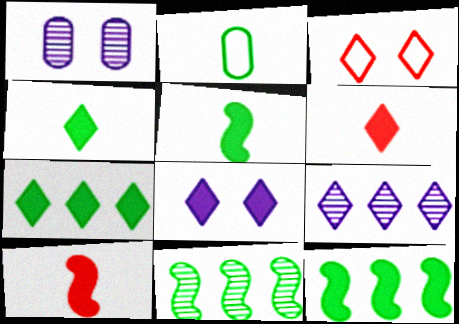[[3, 4, 9], 
[6, 7, 8]]